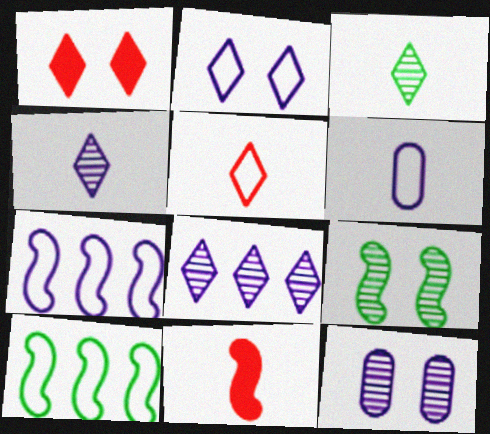[[2, 6, 7], 
[3, 6, 11], 
[7, 9, 11]]